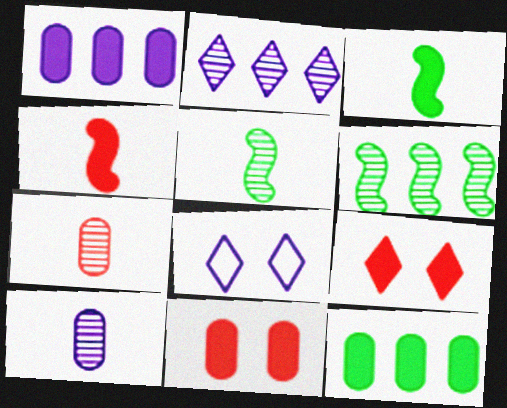[[1, 3, 9]]